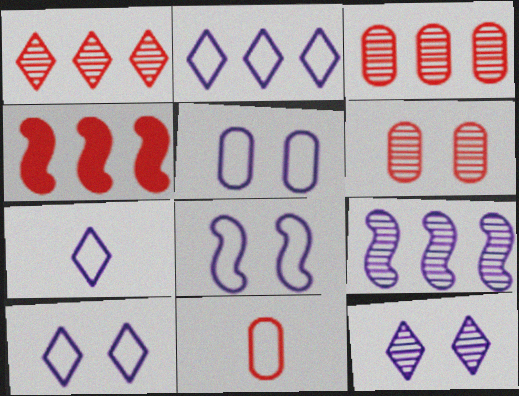[[2, 7, 10], 
[5, 8, 10]]